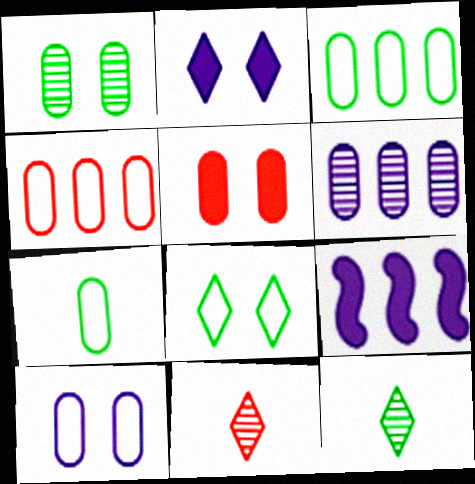[[1, 5, 10], 
[4, 7, 10], 
[5, 6, 7]]